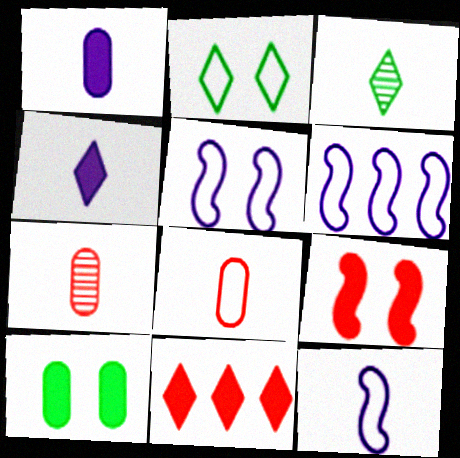[[2, 6, 8], 
[5, 6, 12]]